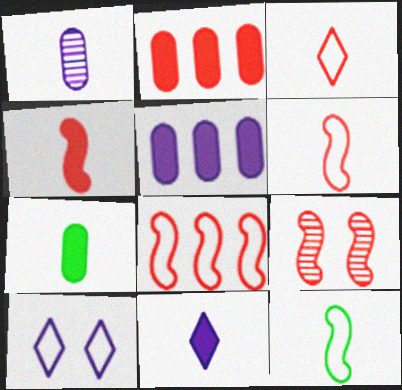[[2, 3, 9], 
[4, 7, 11], 
[4, 8, 9]]